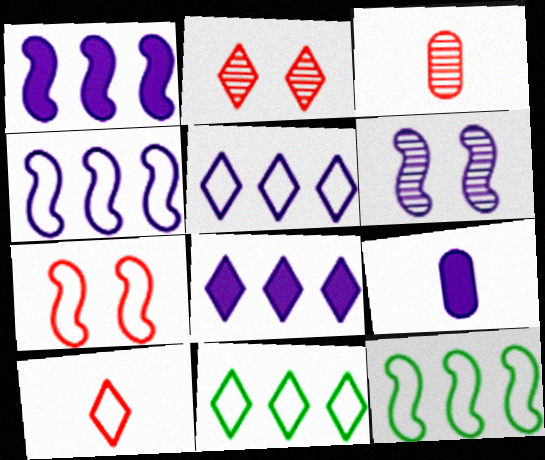[[2, 9, 12], 
[5, 6, 9]]